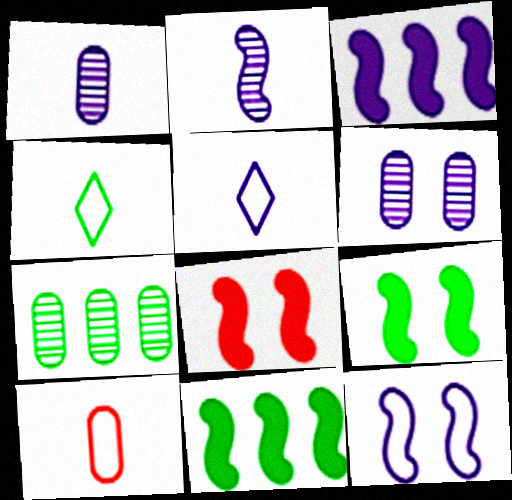[[2, 3, 12], 
[3, 5, 6], 
[4, 7, 9], 
[5, 7, 8]]